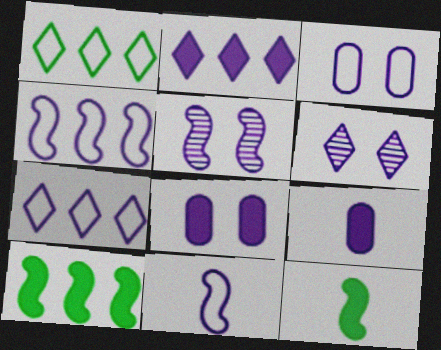[[3, 7, 11], 
[4, 6, 9], 
[5, 7, 9]]